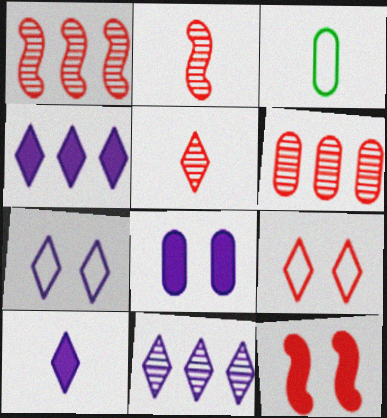[[2, 3, 10], 
[3, 6, 8], 
[3, 11, 12], 
[7, 10, 11]]